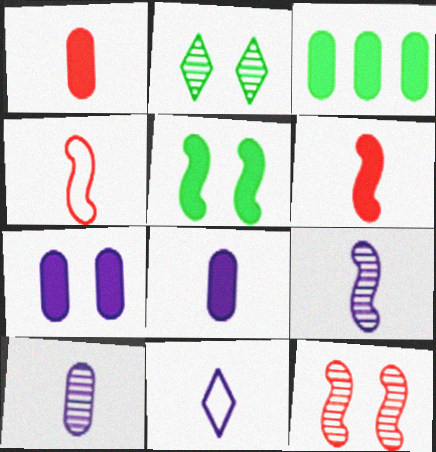[[1, 3, 7], 
[3, 11, 12], 
[8, 9, 11]]